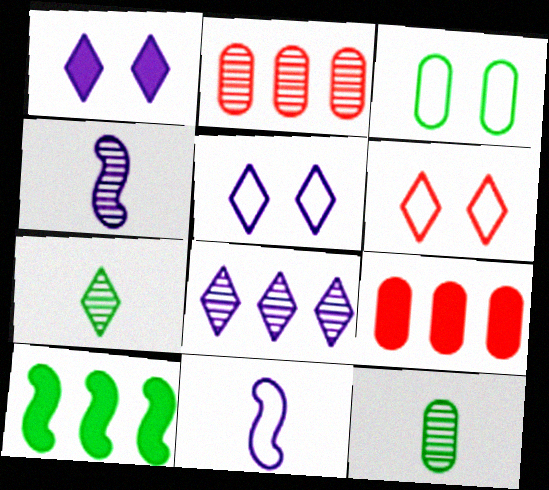[[3, 7, 10]]